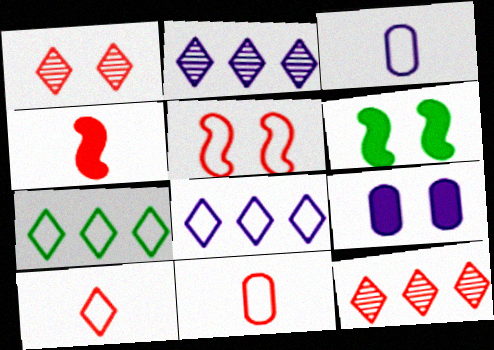[[2, 6, 11], 
[3, 5, 7], 
[3, 6, 12]]